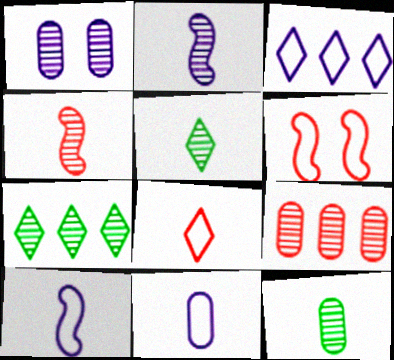[[1, 4, 7], 
[1, 9, 12]]